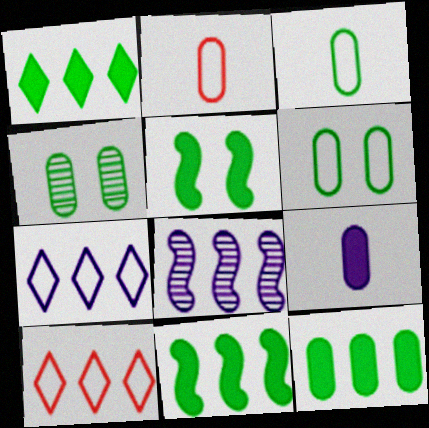[[1, 11, 12], 
[3, 4, 12], 
[8, 10, 12]]